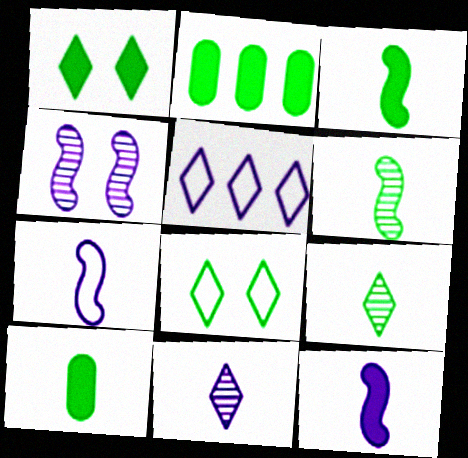[[1, 2, 3], 
[2, 6, 8]]